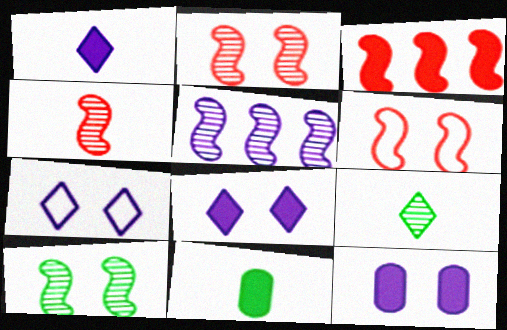[[3, 4, 6], 
[3, 8, 11], 
[4, 5, 10]]